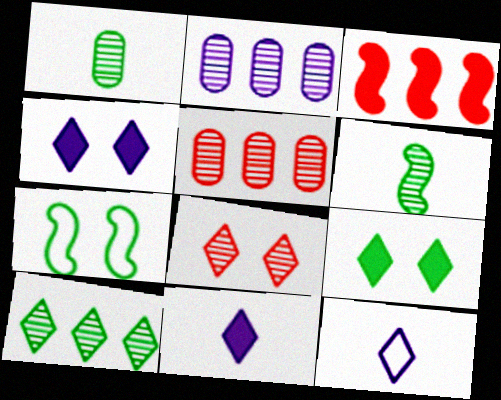[[2, 6, 8], 
[5, 7, 11]]